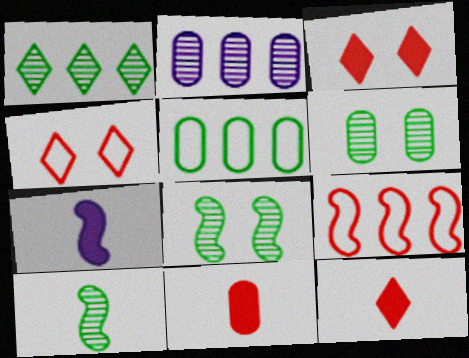[[1, 6, 10], 
[7, 8, 9]]